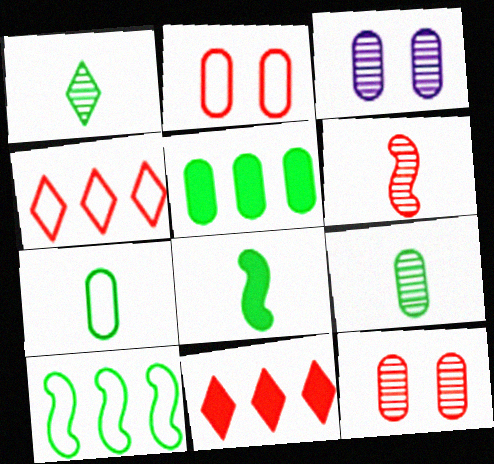[[1, 7, 8], 
[2, 6, 11], 
[3, 4, 8]]